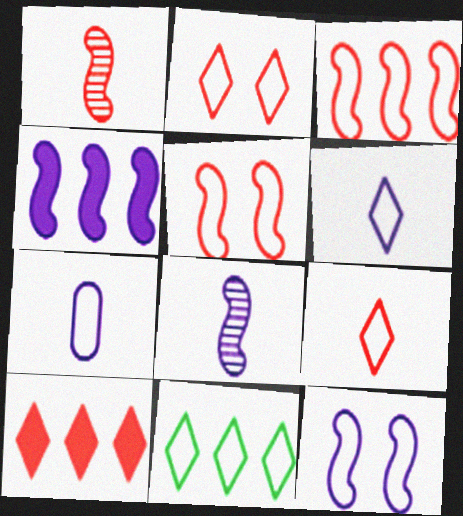[[2, 6, 11], 
[4, 8, 12], 
[5, 7, 11]]